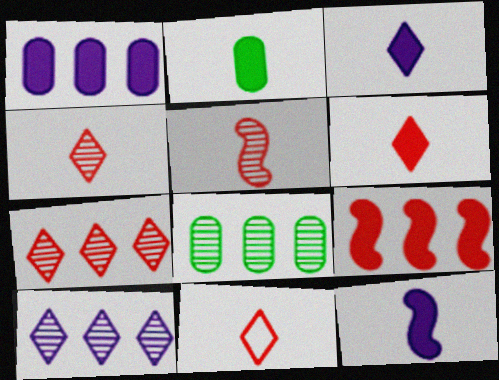[[2, 6, 12], 
[4, 6, 11]]